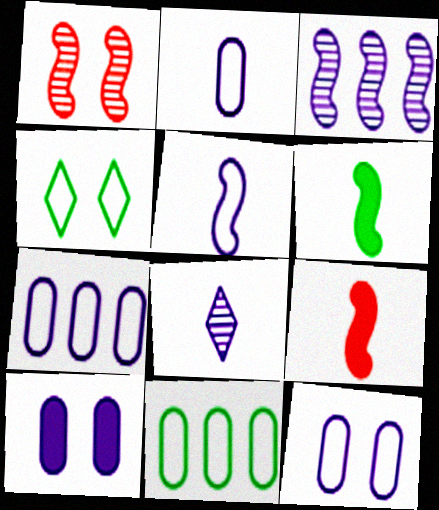[[1, 4, 10], 
[2, 7, 12]]